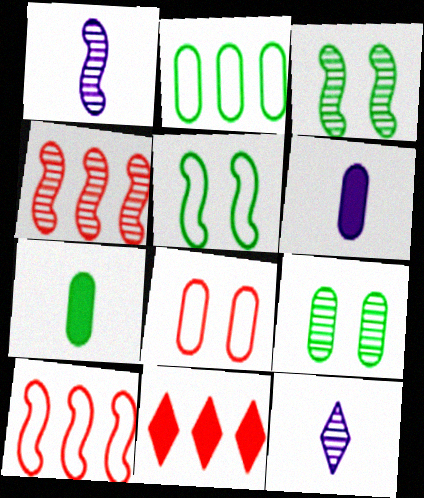[[1, 3, 4], 
[2, 7, 9], 
[4, 9, 12]]